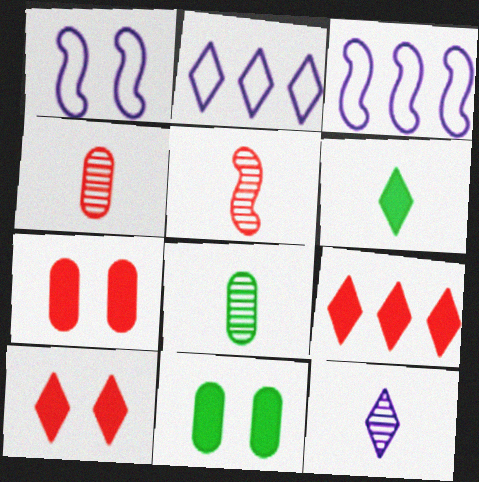[[1, 8, 9], 
[2, 5, 11], 
[3, 8, 10], 
[5, 8, 12]]